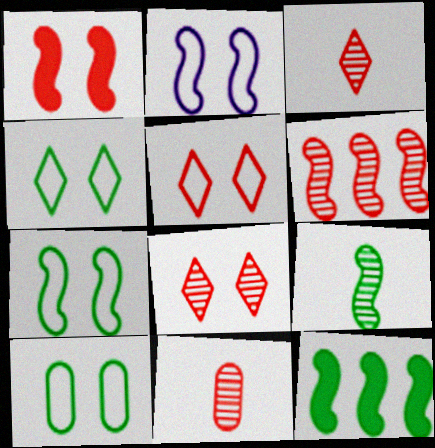[[2, 5, 10], 
[4, 7, 10], 
[6, 8, 11], 
[7, 9, 12]]